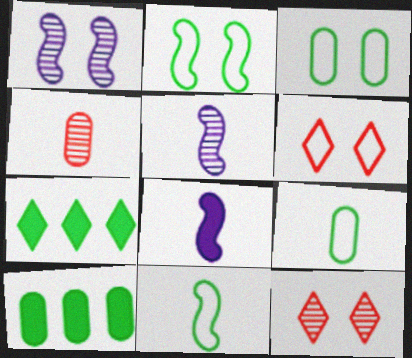[[5, 6, 10]]